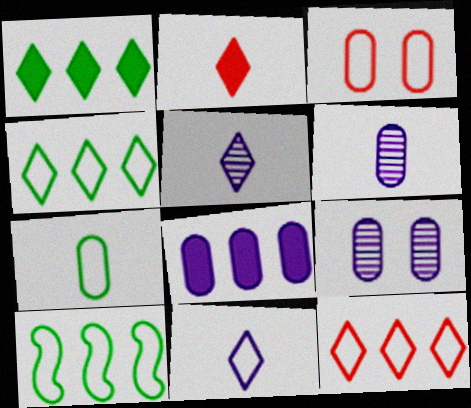[[2, 9, 10], 
[3, 10, 11]]